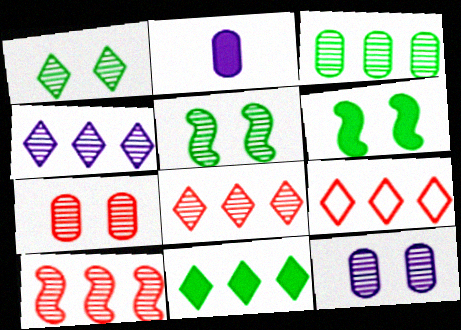[[2, 5, 9], 
[3, 4, 10], 
[4, 9, 11]]